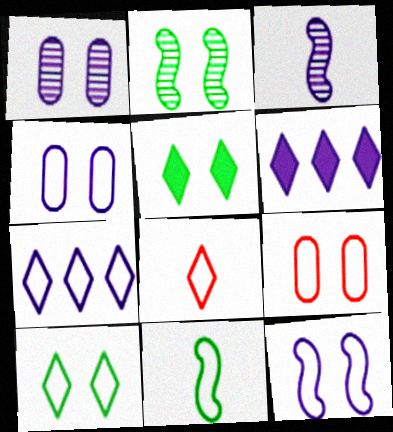[[3, 4, 6], 
[7, 8, 10], 
[7, 9, 11], 
[9, 10, 12]]